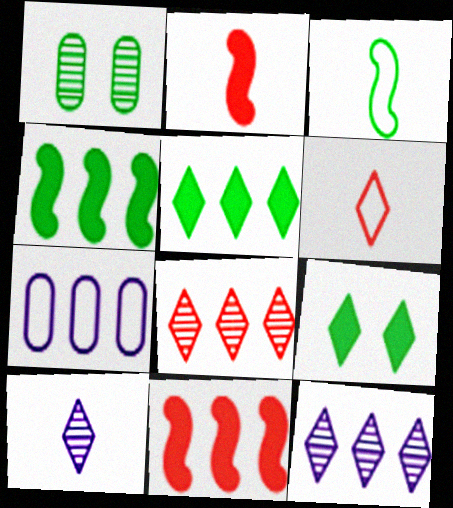[[1, 3, 5], 
[4, 7, 8], 
[6, 9, 12]]